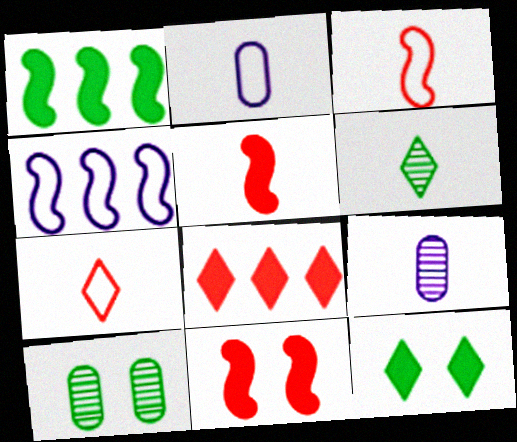[[2, 5, 6]]